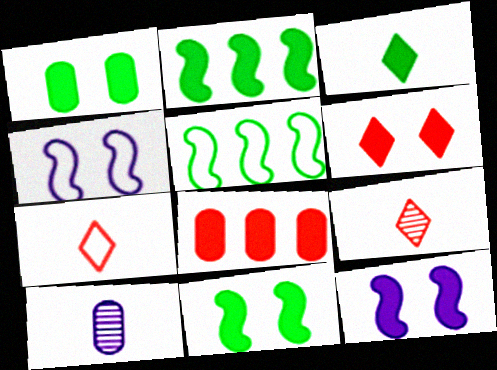[[1, 2, 3], 
[1, 6, 12], 
[3, 8, 12], 
[5, 6, 10]]